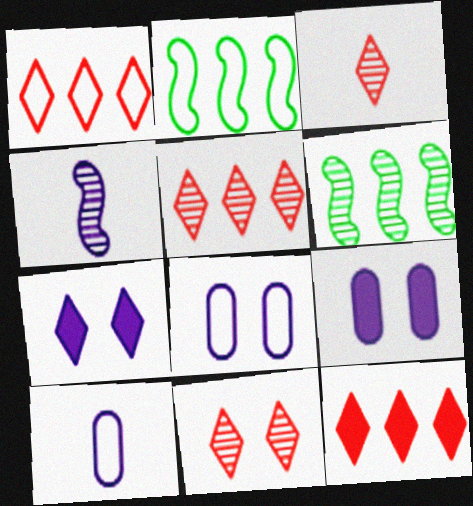[[1, 5, 12], 
[2, 3, 9], 
[3, 5, 11]]